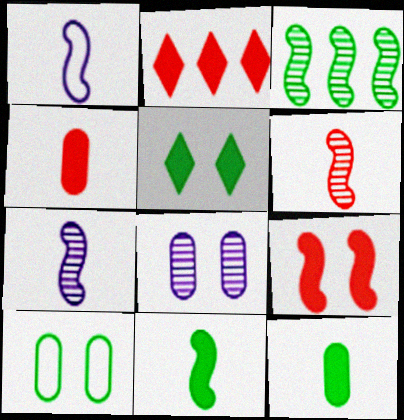[[1, 3, 9], 
[1, 6, 11], 
[2, 4, 9], 
[2, 7, 10]]